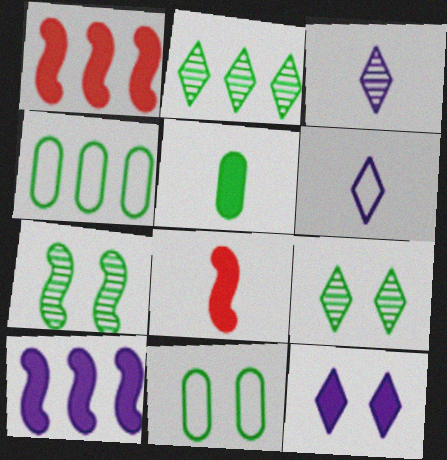[[1, 3, 11], 
[1, 5, 12]]